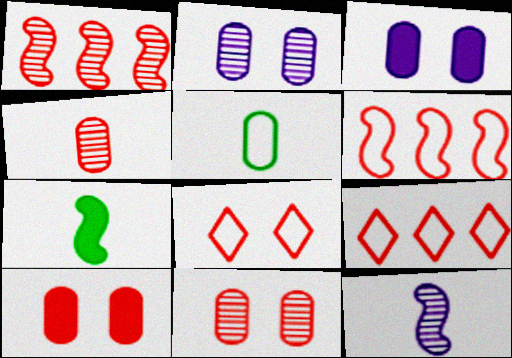[[2, 7, 9]]